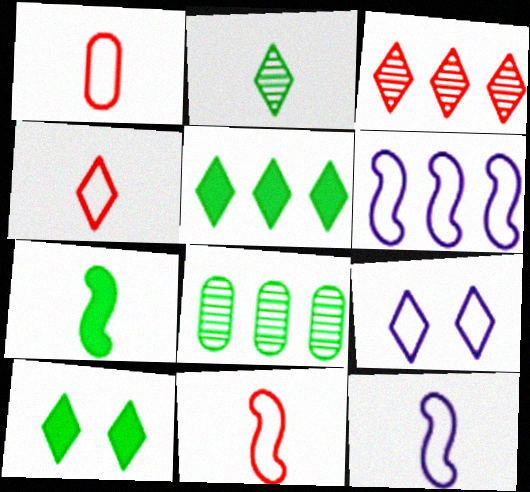[[1, 4, 11]]